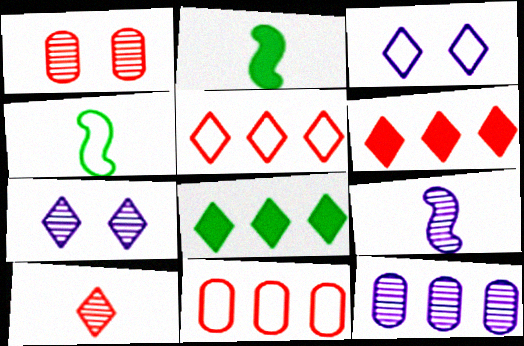[[2, 7, 11], 
[3, 4, 11], 
[3, 8, 10], 
[7, 9, 12]]